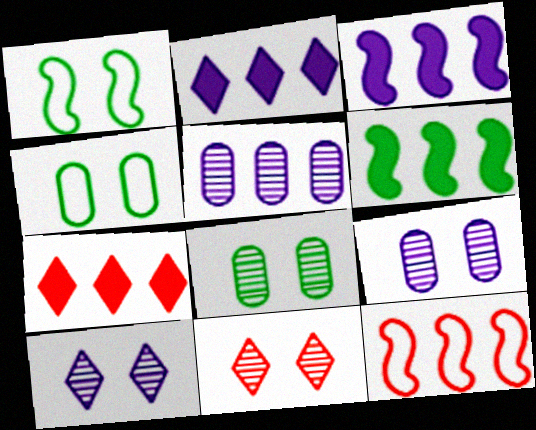[]